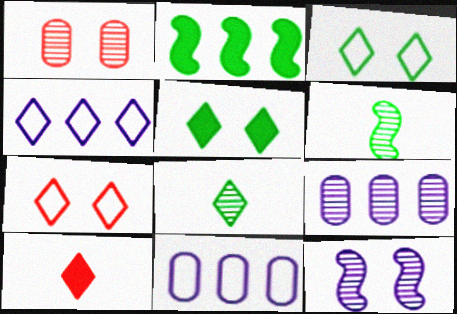[]